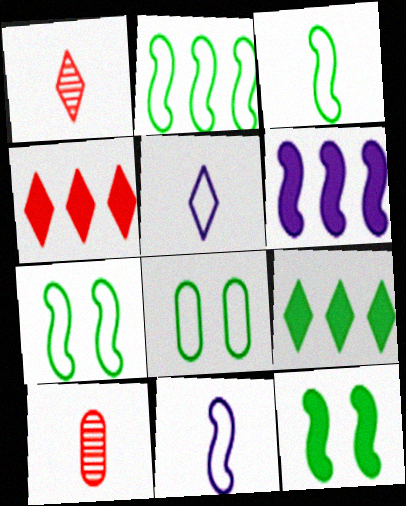[[1, 6, 8], 
[2, 3, 7]]